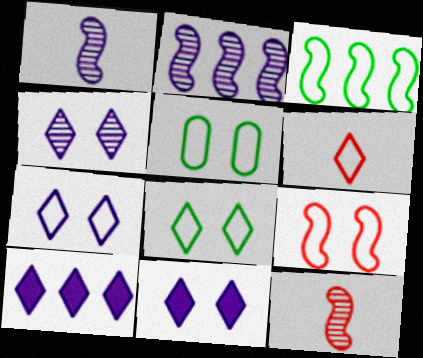[[4, 7, 11], 
[5, 7, 9], 
[5, 10, 12]]